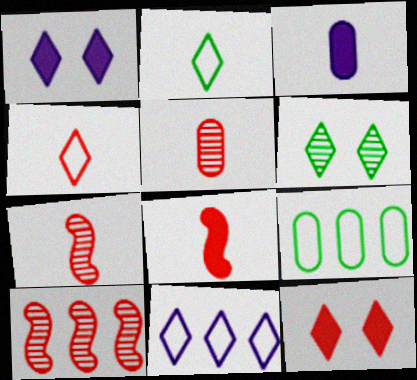[[1, 7, 9], 
[2, 3, 7], 
[4, 5, 8]]